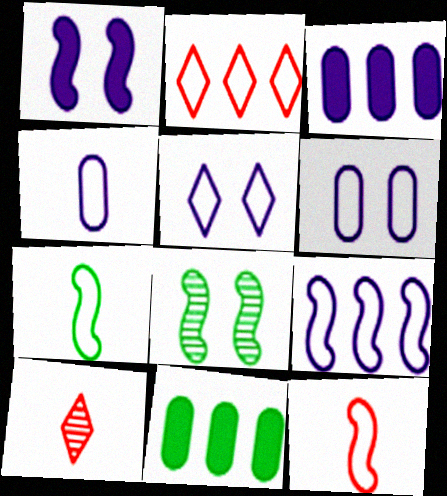[[2, 6, 7], 
[4, 5, 9]]